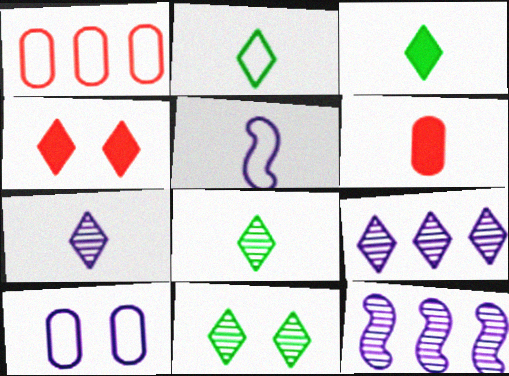[[2, 3, 8], 
[2, 4, 9], 
[5, 6, 8]]